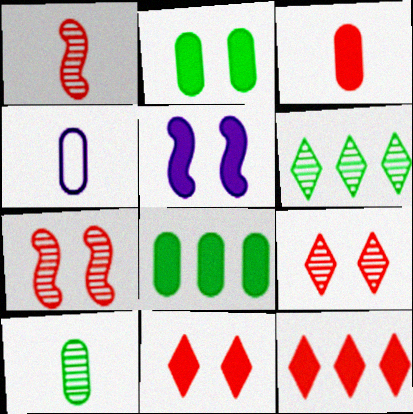[[2, 5, 11], 
[3, 4, 10]]